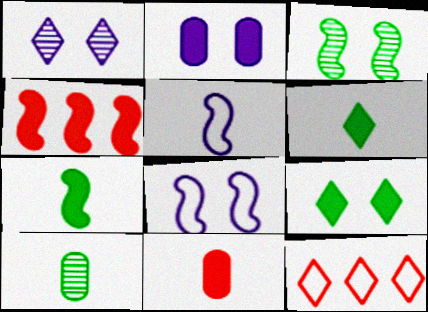[[1, 2, 8], 
[1, 6, 12], 
[2, 4, 6], 
[3, 4, 5]]